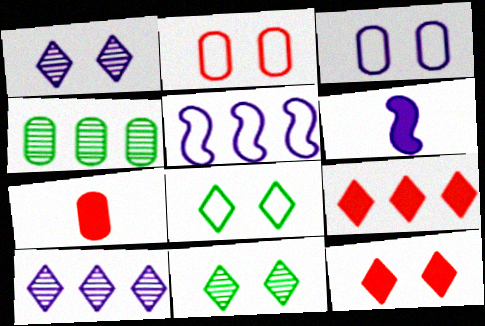[[1, 8, 12], 
[3, 4, 7], 
[3, 6, 10], 
[4, 5, 9], 
[5, 7, 11]]